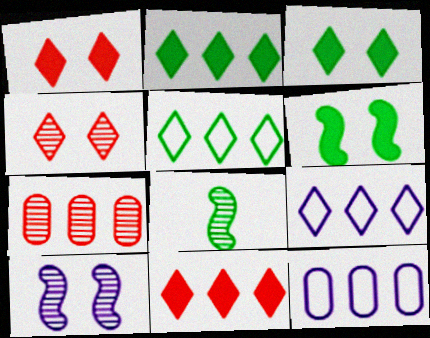[[1, 8, 12]]